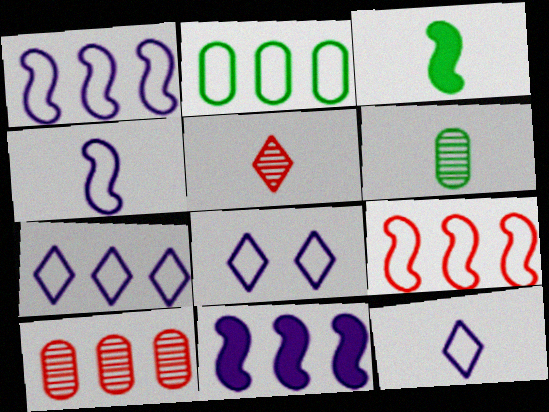[[2, 7, 9], 
[3, 8, 10], 
[7, 8, 12]]